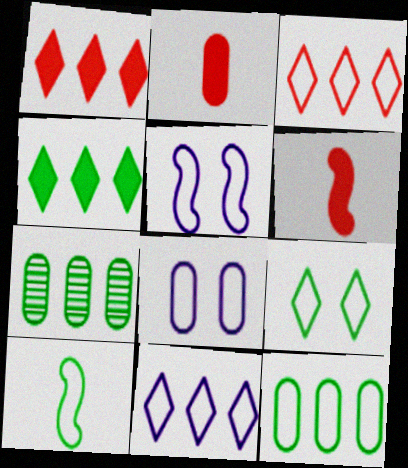[[2, 7, 8], 
[3, 8, 10], 
[9, 10, 12]]